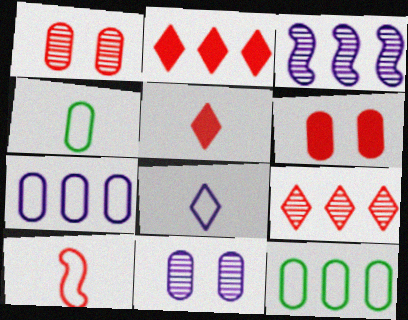[[1, 2, 10], 
[2, 3, 12], 
[4, 8, 10], 
[6, 9, 10]]